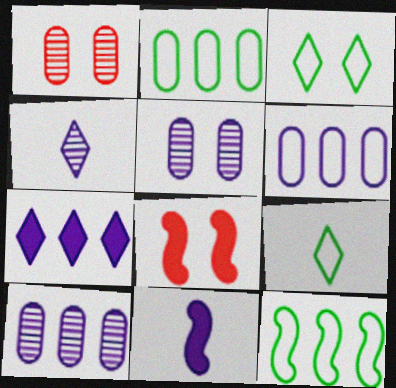[[2, 4, 8], 
[3, 5, 8], 
[8, 9, 10]]